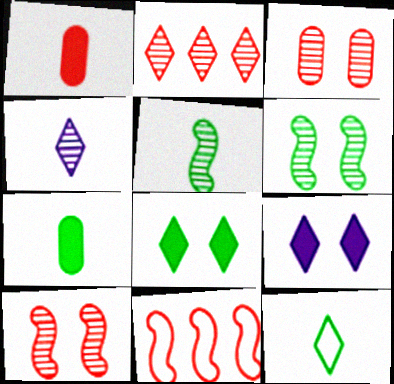[[2, 9, 12], 
[5, 7, 12]]